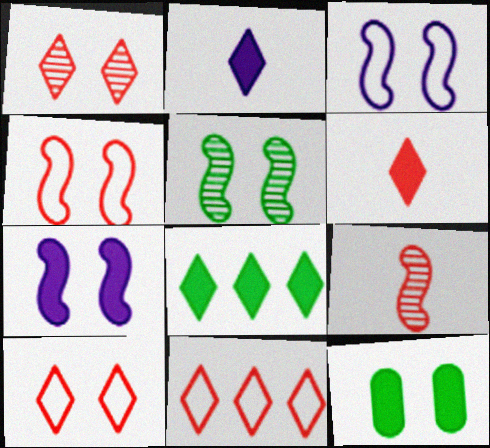[[1, 3, 12], 
[1, 6, 11], 
[4, 5, 7]]